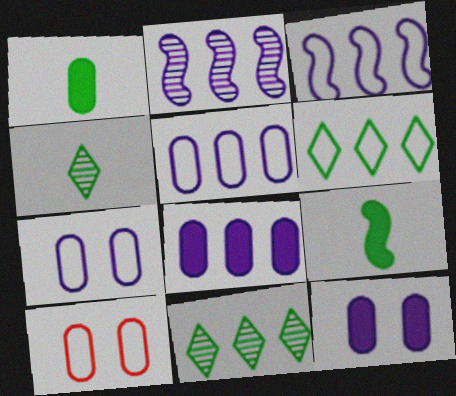[]